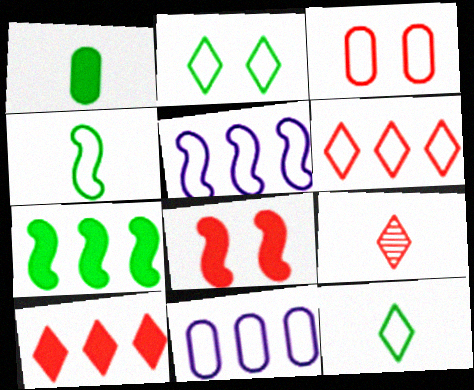[[3, 5, 12]]